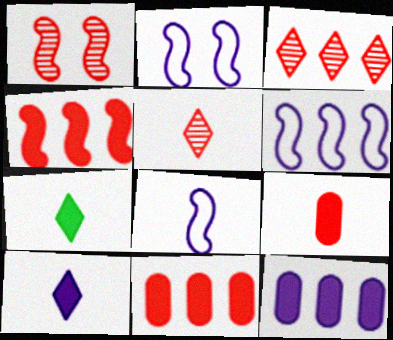[[2, 6, 8]]